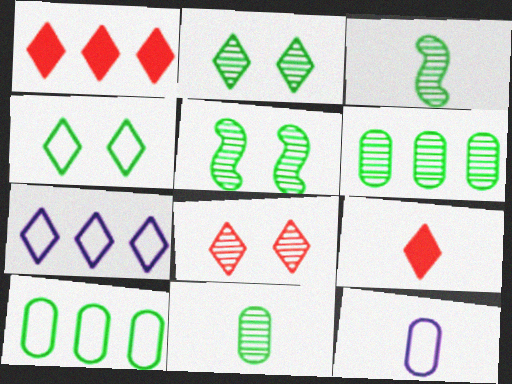[[1, 5, 12], 
[2, 3, 6], 
[2, 7, 9], 
[3, 9, 12]]